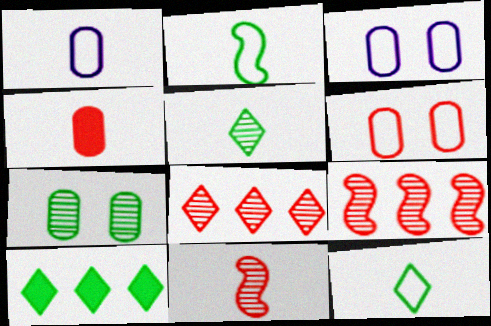[[2, 7, 10], 
[3, 10, 11]]